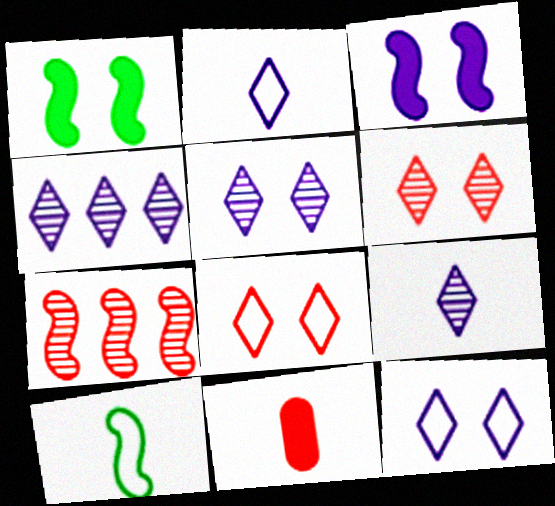[[3, 7, 10], 
[4, 5, 9], 
[7, 8, 11], 
[9, 10, 11]]